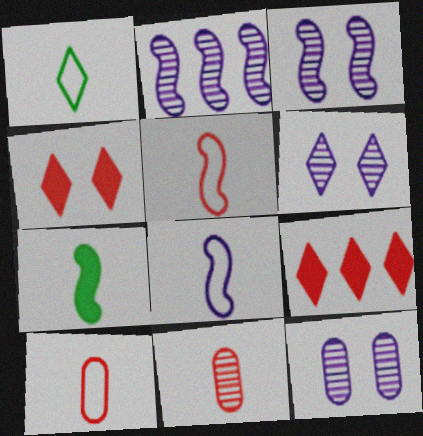[[1, 6, 9], 
[1, 8, 10], 
[3, 6, 12]]